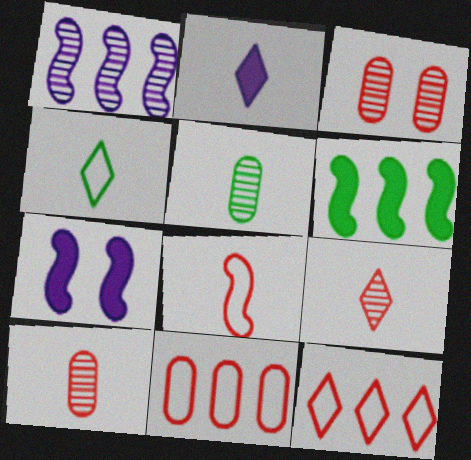[[2, 4, 9], 
[2, 5, 8], 
[5, 7, 12]]